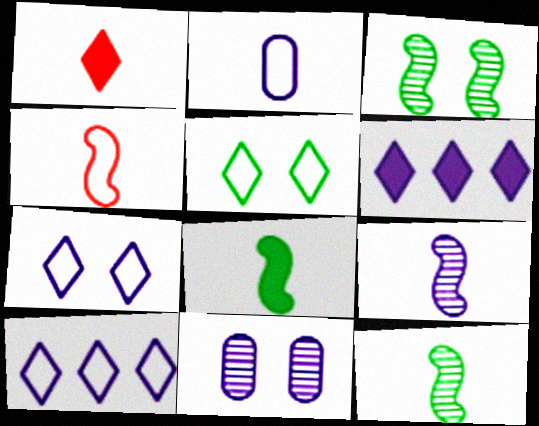[[1, 2, 12], 
[4, 8, 9]]